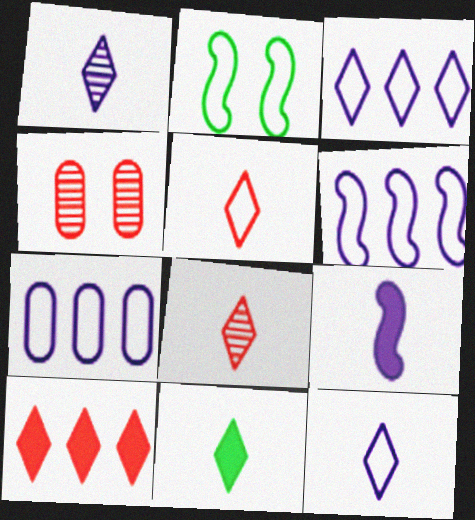[[1, 5, 11], 
[2, 5, 7], 
[3, 6, 7], 
[4, 6, 11], 
[8, 11, 12]]